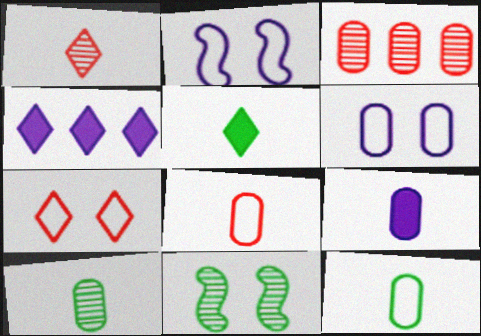[[2, 3, 5], 
[4, 8, 11], 
[8, 9, 10]]